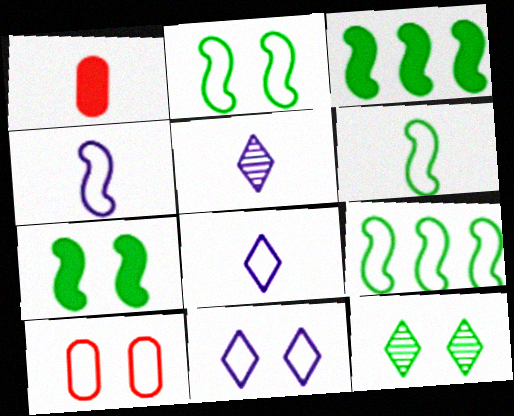[[1, 5, 6], 
[2, 6, 9], 
[2, 10, 11], 
[3, 5, 10], 
[8, 9, 10]]